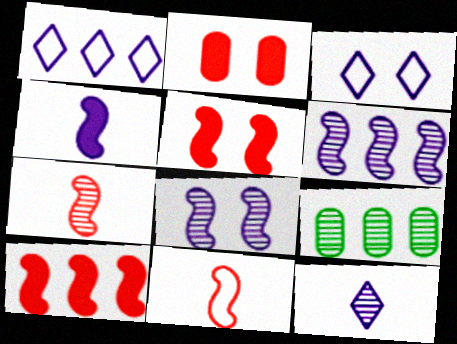[[1, 9, 10]]